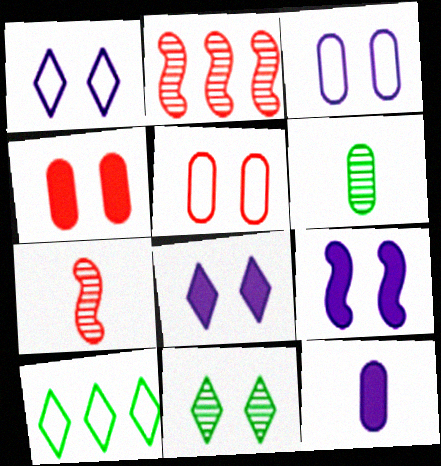[[5, 9, 11]]